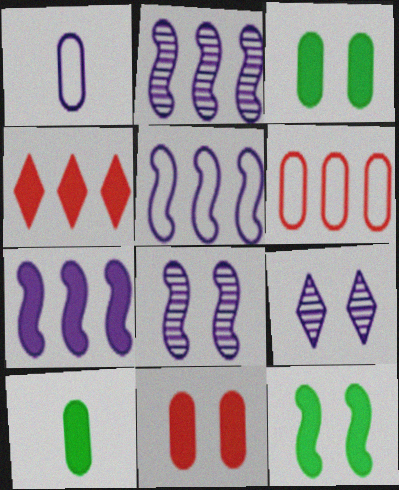[[1, 7, 9], 
[2, 5, 7]]